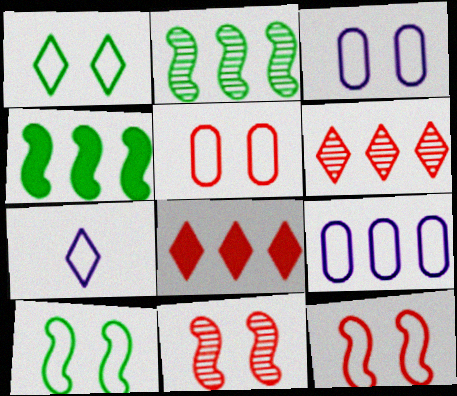[[1, 3, 12], 
[2, 8, 9], 
[4, 6, 9]]